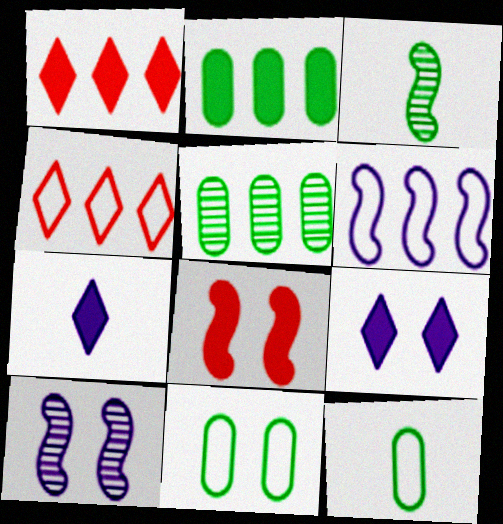[[1, 5, 6], 
[1, 10, 12], 
[2, 7, 8], 
[3, 6, 8]]